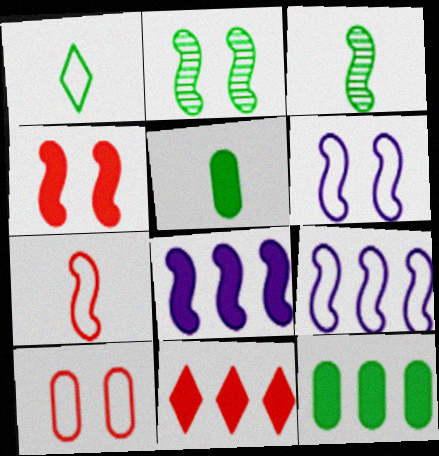[[1, 2, 12], 
[1, 3, 5], 
[1, 9, 10], 
[2, 4, 6], 
[2, 7, 8], 
[3, 4, 9], 
[8, 11, 12]]